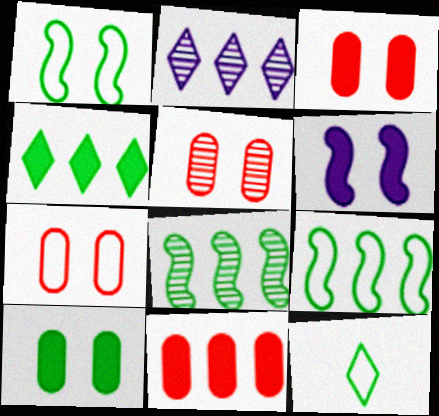[[2, 9, 11], 
[3, 5, 7], 
[8, 10, 12]]